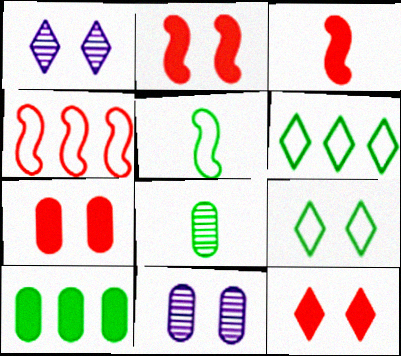[[1, 9, 12], 
[2, 7, 12], 
[2, 9, 11], 
[3, 6, 11]]